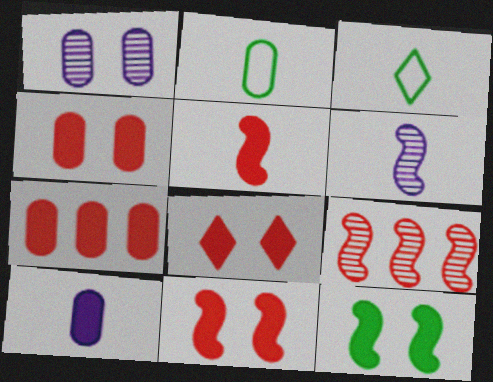[[1, 2, 7], 
[4, 8, 11], 
[5, 7, 8]]